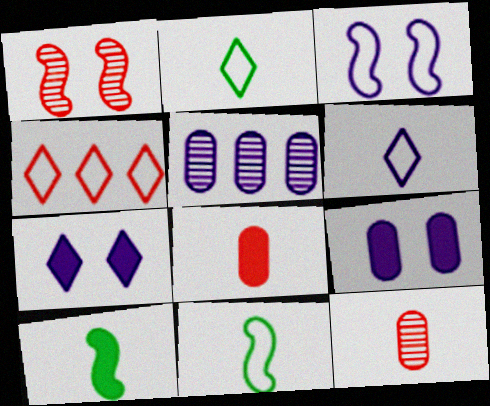[[1, 4, 8], 
[6, 10, 12]]